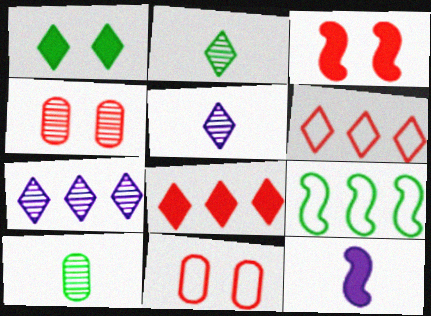[[1, 5, 6], 
[1, 9, 10]]